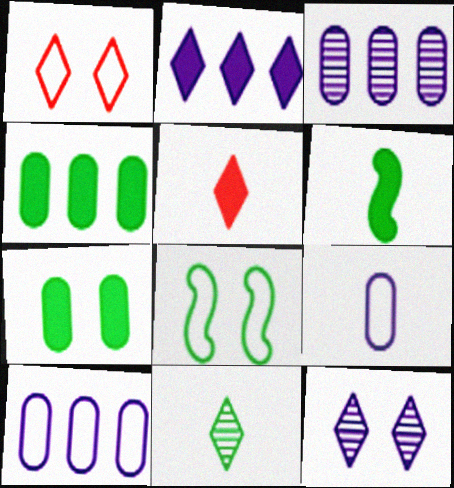[[1, 2, 11], 
[1, 3, 6], 
[3, 5, 8], 
[4, 8, 11]]